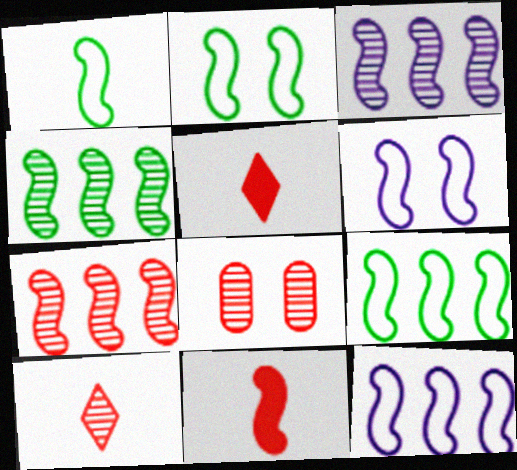[[1, 2, 9], 
[2, 3, 11], 
[3, 4, 7], 
[4, 6, 11], 
[7, 8, 10]]